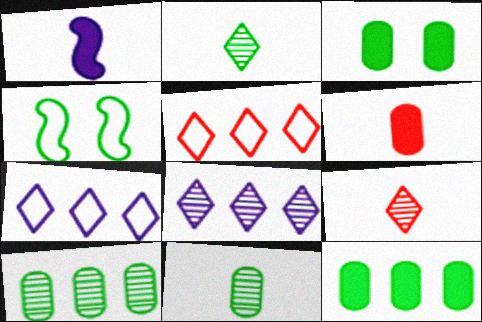[[2, 4, 12], 
[4, 6, 8]]